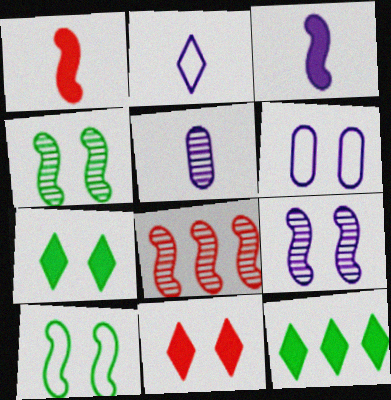[[2, 3, 5], 
[3, 8, 10], 
[4, 6, 11]]